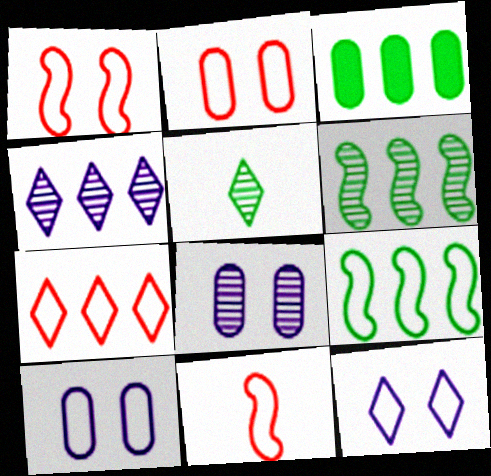[[2, 7, 11]]